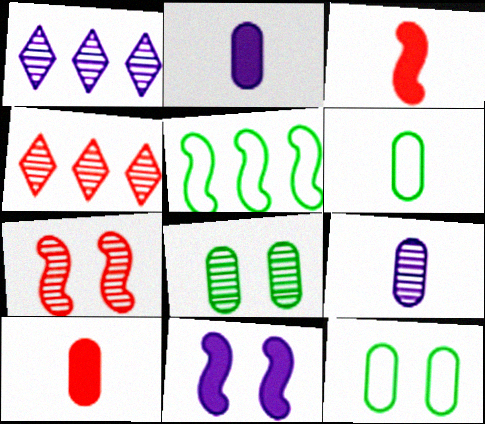[[1, 3, 12], 
[4, 6, 11], 
[6, 9, 10]]